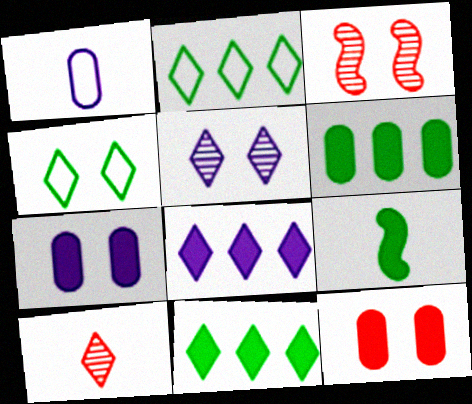[[1, 3, 11], 
[1, 9, 10], 
[3, 4, 7], 
[4, 8, 10], 
[8, 9, 12]]